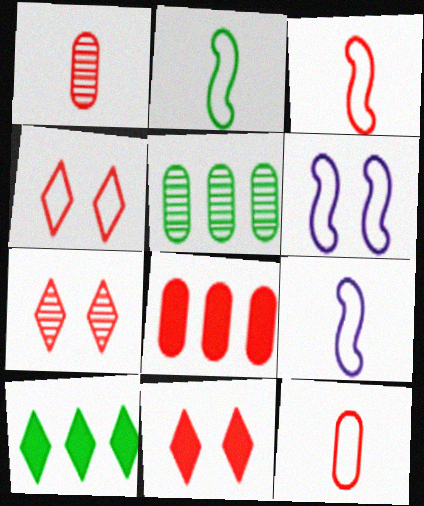[[1, 6, 10], 
[2, 3, 9], 
[3, 7, 8], 
[4, 7, 11], 
[5, 9, 11]]